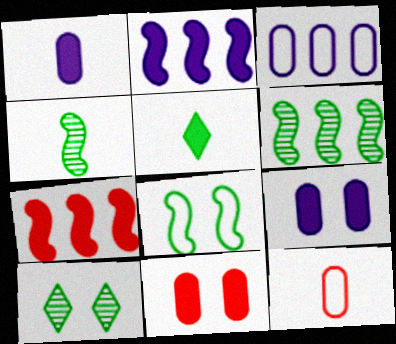[[2, 5, 11], 
[2, 10, 12], 
[5, 7, 9]]